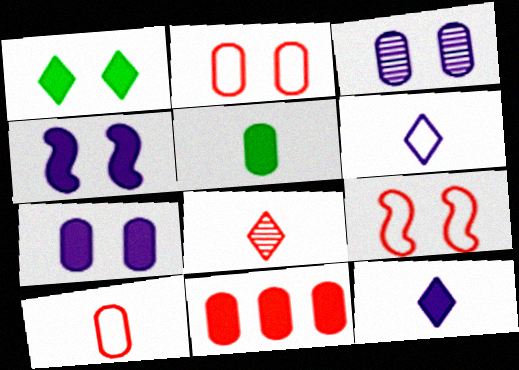[[1, 3, 9], 
[5, 7, 11], 
[8, 9, 11]]